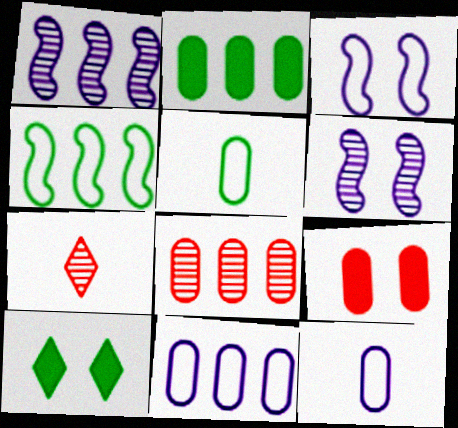[[2, 3, 7], 
[2, 8, 11]]